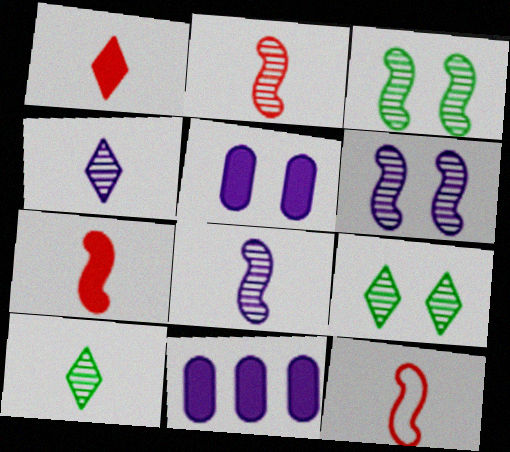[[2, 7, 12], 
[9, 11, 12]]